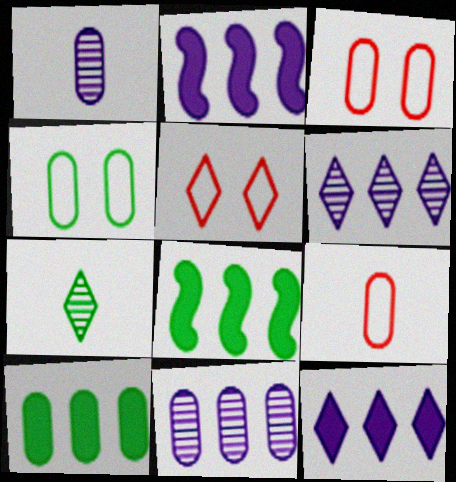[[1, 3, 10], 
[1, 5, 8], 
[2, 3, 7], 
[4, 7, 8], 
[5, 7, 12]]